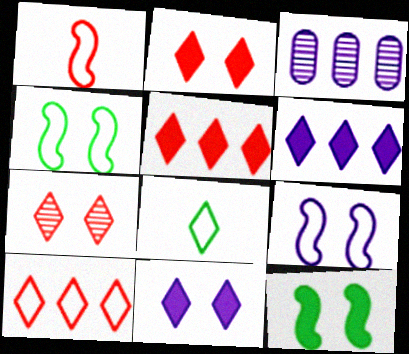[[6, 7, 8]]